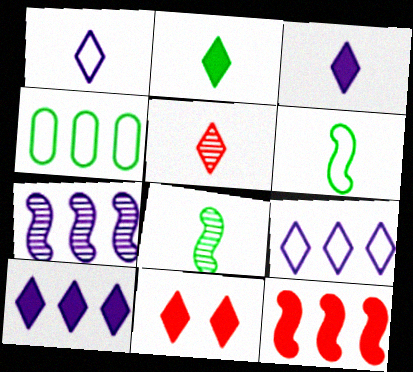[[1, 2, 5], 
[2, 10, 11]]